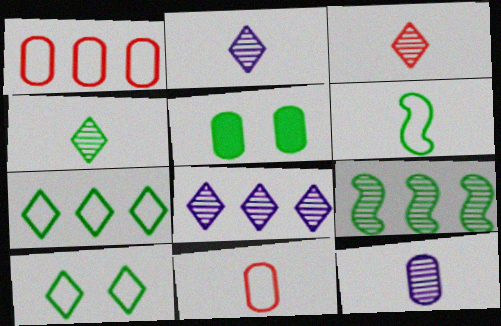[[1, 5, 12], 
[2, 3, 4]]